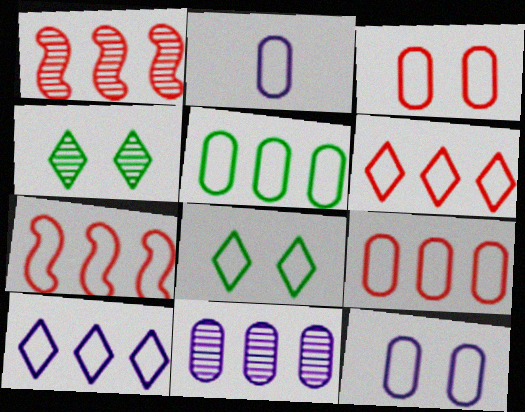[[2, 3, 5], 
[2, 7, 8], 
[5, 7, 10], 
[6, 7, 9]]